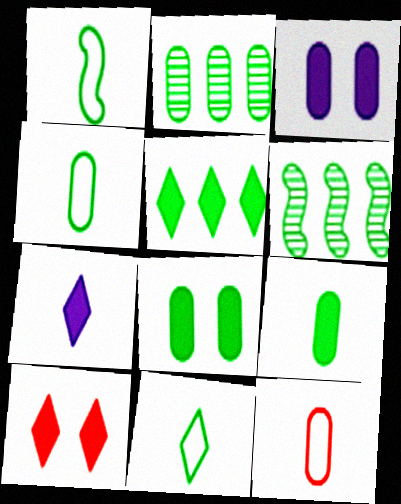[[1, 4, 11], 
[2, 3, 12], 
[2, 4, 8], 
[5, 7, 10], 
[6, 8, 11]]